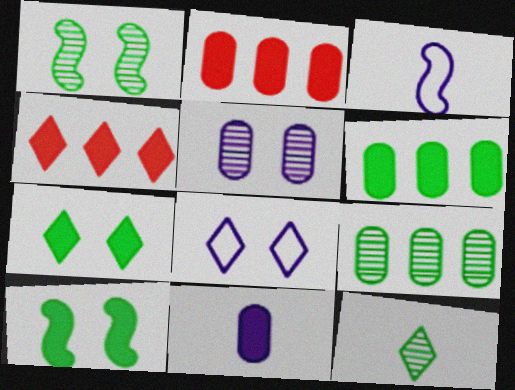[[1, 9, 12], 
[4, 8, 12], 
[4, 10, 11]]